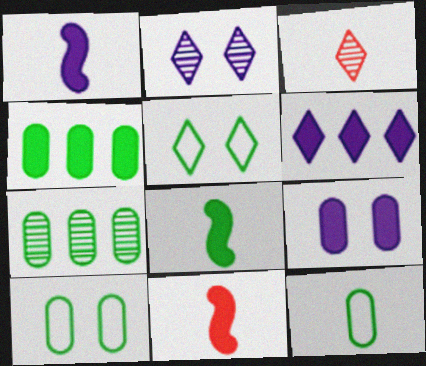[[1, 3, 12], 
[1, 6, 9], 
[1, 8, 11], 
[3, 5, 6], 
[5, 7, 8]]